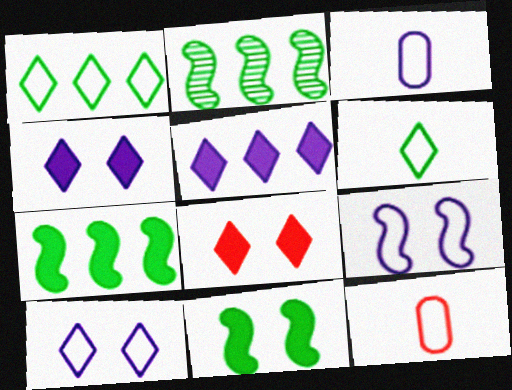[[1, 9, 12], 
[2, 3, 8], 
[2, 4, 12]]